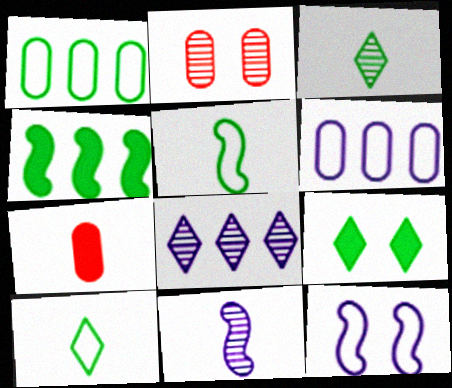[[2, 9, 12], 
[7, 10, 11]]